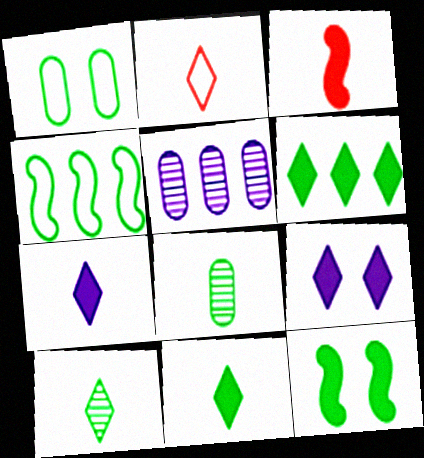[[2, 5, 12], 
[2, 7, 10]]